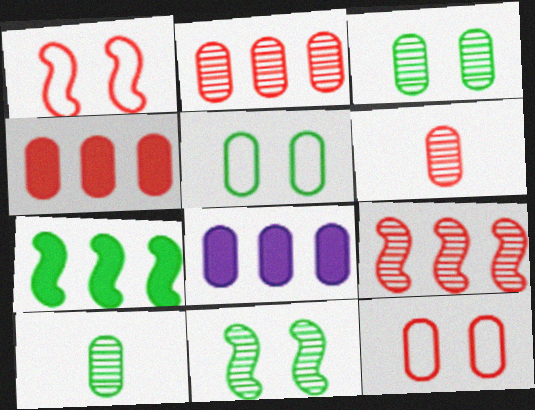[[4, 6, 12], 
[5, 6, 8], 
[8, 10, 12]]